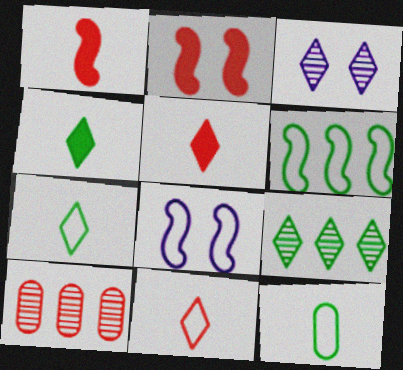[[2, 10, 11], 
[4, 8, 10]]